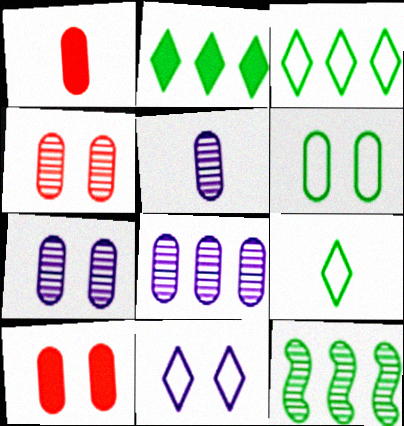[[1, 6, 8], 
[1, 11, 12], 
[5, 7, 8], 
[6, 7, 10]]